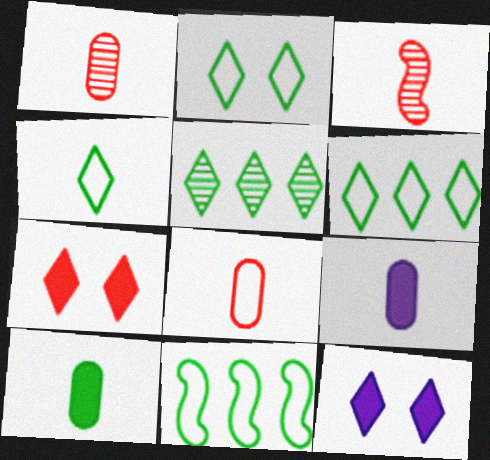[[1, 11, 12], 
[2, 4, 6], 
[3, 4, 9]]